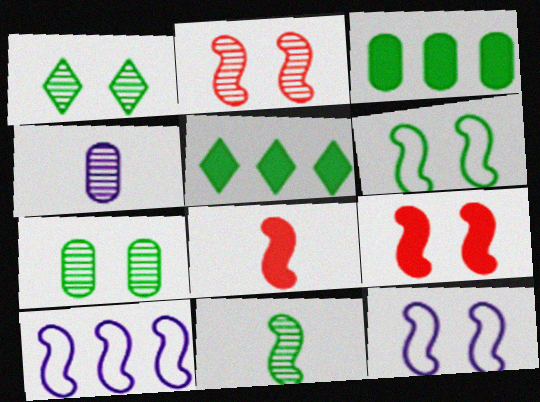[[9, 10, 11]]